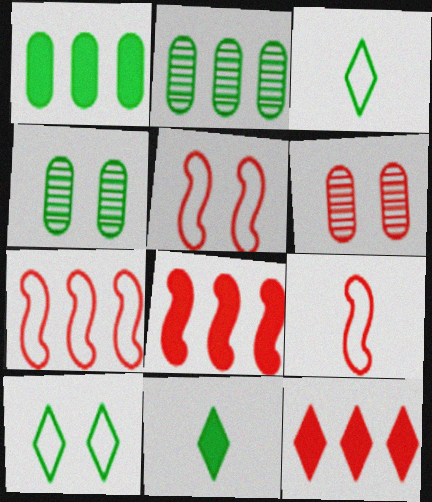[[5, 7, 9], 
[6, 9, 12]]